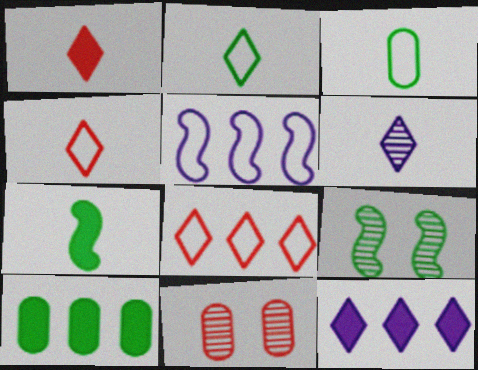[[1, 2, 6], 
[2, 9, 10]]